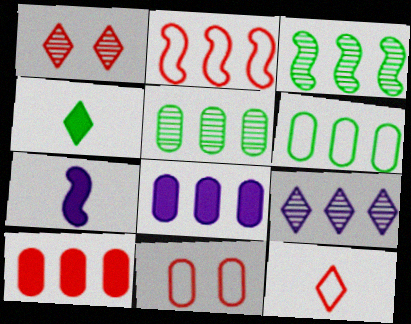[[1, 6, 7], 
[2, 11, 12]]